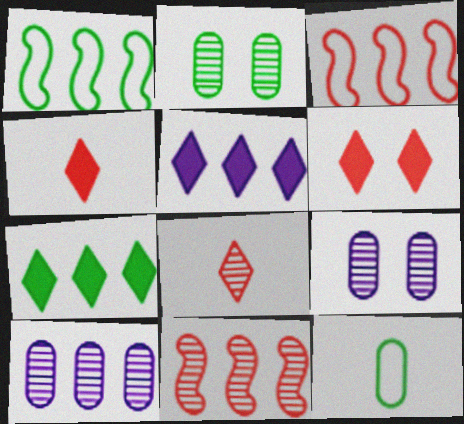[[1, 4, 9], 
[3, 7, 10]]